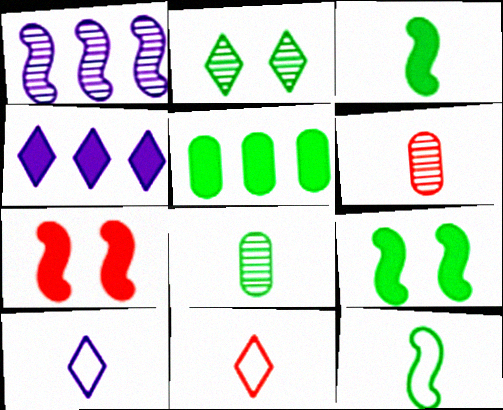[[1, 2, 6], 
[1, 7, 12], 
[2, 4, 11], 
[2, 5, 12], 
[3, 6, 10]]